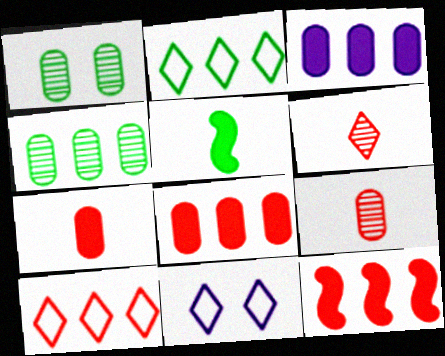[[1, 2, 5]]